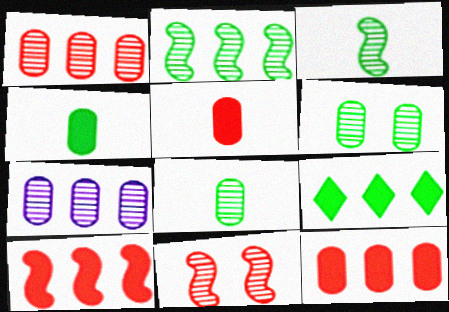[]